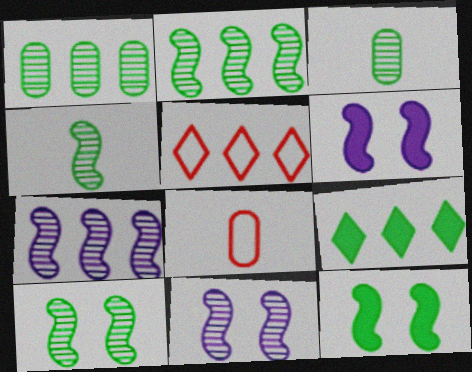[[2, 4, 10], 
[3, 5, 6], 
[8, 9, 11]]